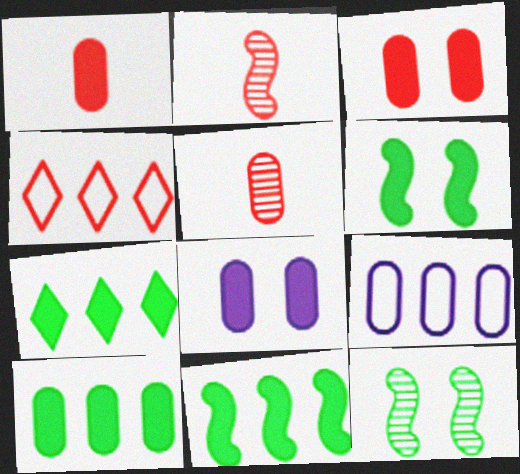[[1, 8, 10], 
[2, 3, 4], 
[7, 10, 11]]